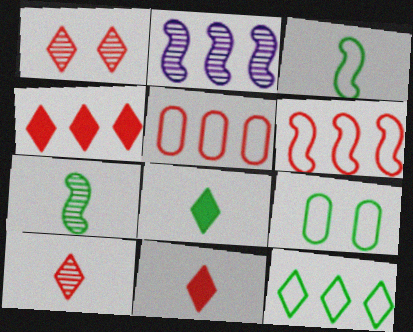[[2, 9, 11], 
[3, 9, 12]]